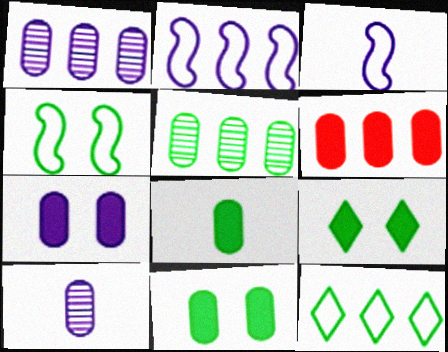[[6, 7, 8]]